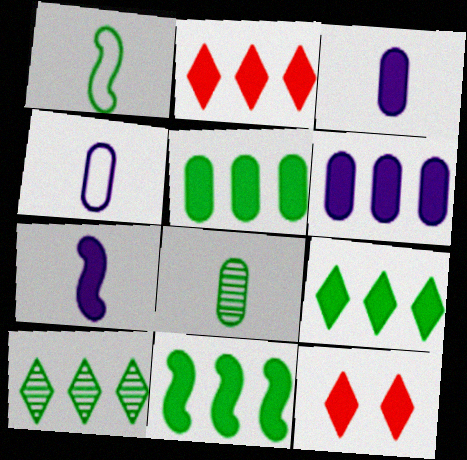[[2, 6, 11], 
[3, 11, 12], 
[5, 7, 12], 
[5, 9, 11]]